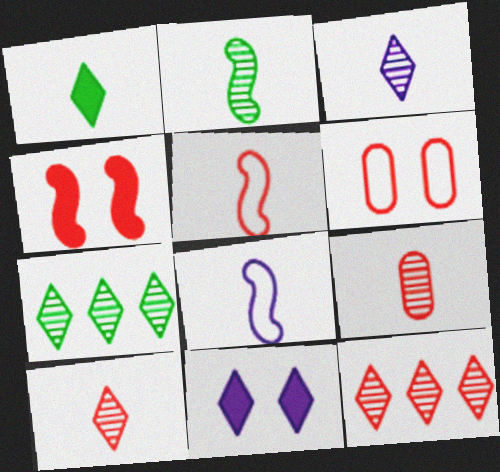[[1, 8, 9], 
[2, 3, 9]]